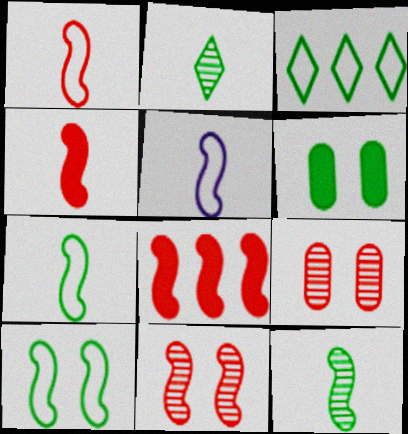[[1, 5, 7], 
[1, 8, 11], 
[3, 6, 12], 
[4, 5, 12]]